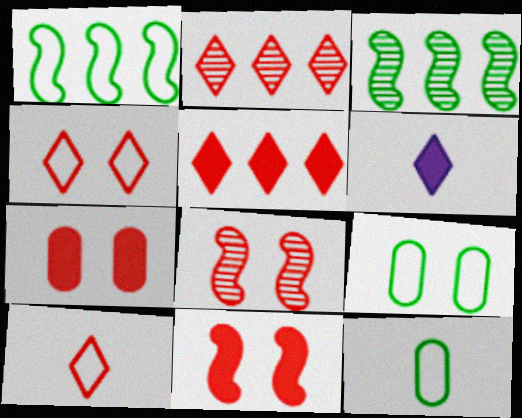[[4, 7, 8]]